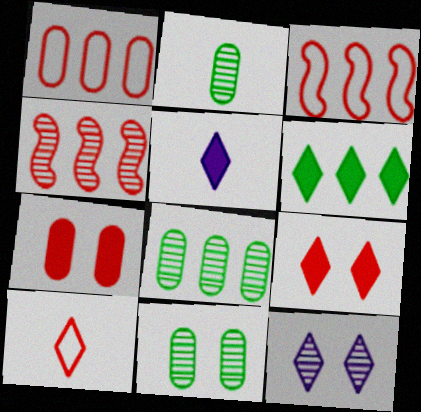[[2, 4, 12], 
[2, 8, 11], 
[3, 5, 11], 
[4, 7, 10], 
[5, 6, 9], 
[6, 10, 12]]